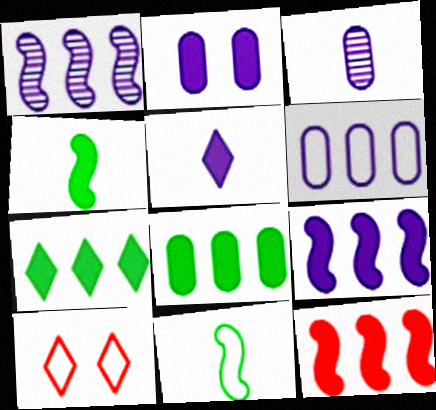[[2, 3, 6], 
[2, 5, 9], 
[6, 10, 11]]